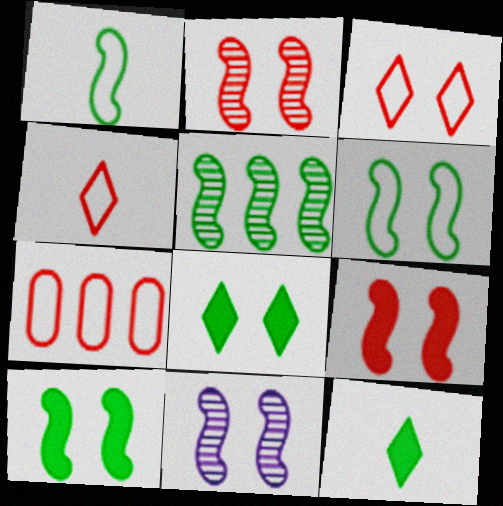[[1, 5, 10], 
[6, 9, 11], 
[7, 11, 12]]